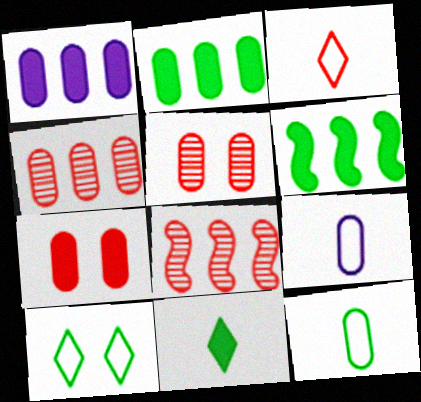[[1, 5, 12], 
[2, 5, 9], 
[3, 7, 8]]